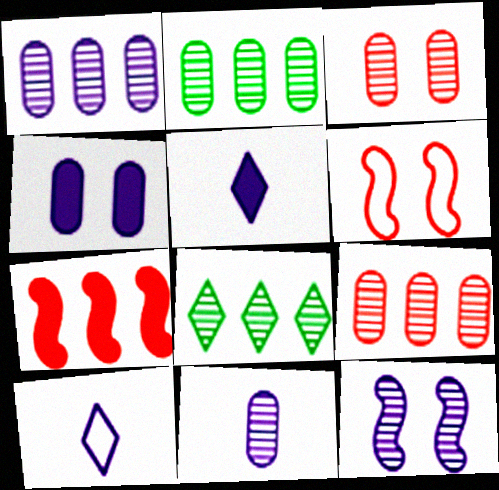[[1, 2, 9], 
[2, 3, 11], 
[2, 5, 6]]